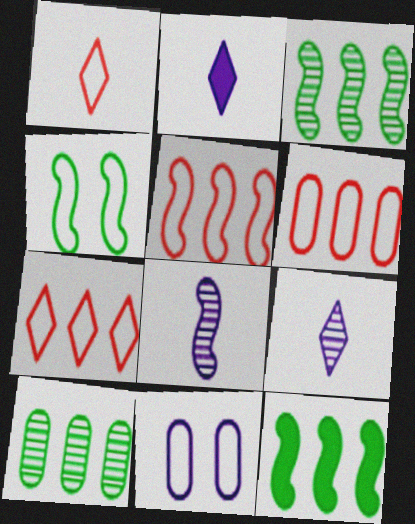[[5, 6, 7]]